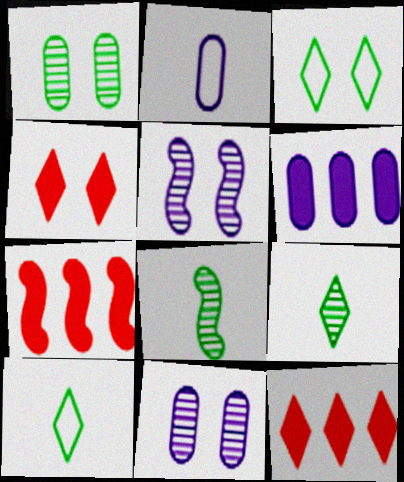[[2, 6, 11], 
[7, 10, 11]]